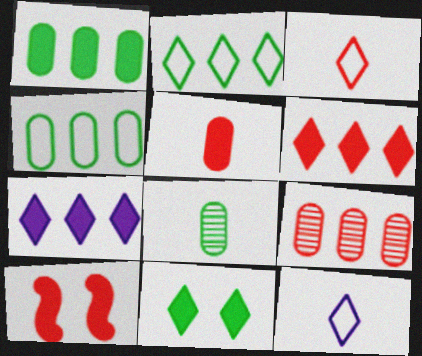[[3, 9, 10], 
[5, 6, 10]]